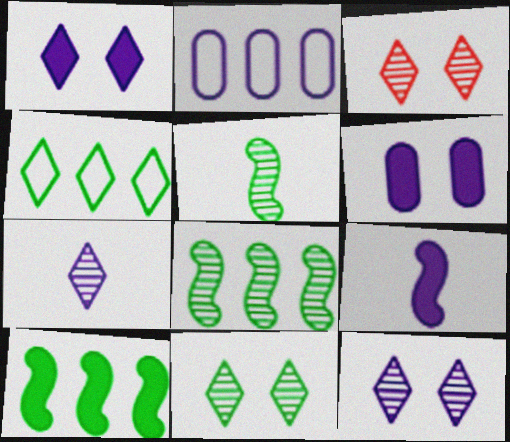[[2, 9, 12], 
[3, 11, 12]]